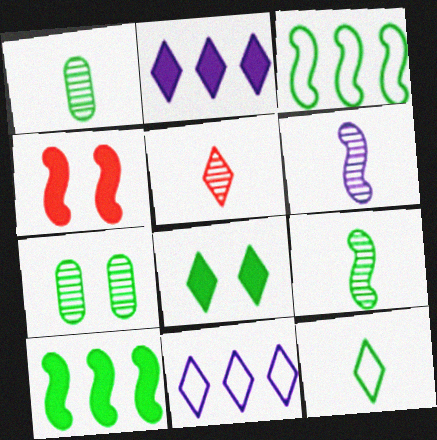[[1, 3, 8], 
[1, 4, 11], 
[1, 5, 6], 
[3, 4, 6], 
[5, 8, 11], 
[7, 10, 12]]